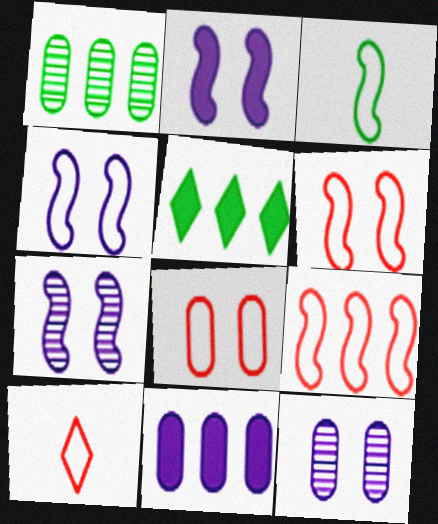[[1, 2, 10], 
[2, 4, 7], 
[3, 4, 9], 
[8, 9, 10]]